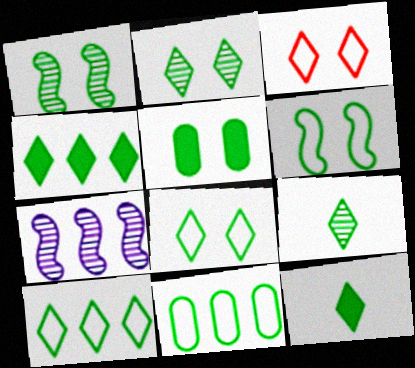[[1, 5, 8], 
[1, 11, 12], 
[2, 5, 6], 
[2, 10, 12], 
[4, 8, 9]]